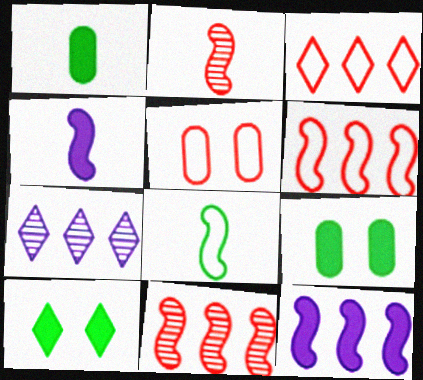[[2, 4, 8]]